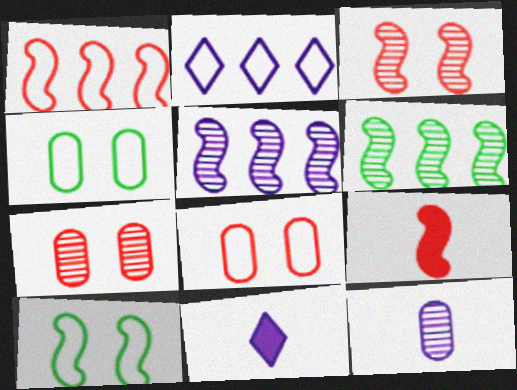[[1, 3, 9], 
[5, 9, 10], 
[6, 8, 11]]